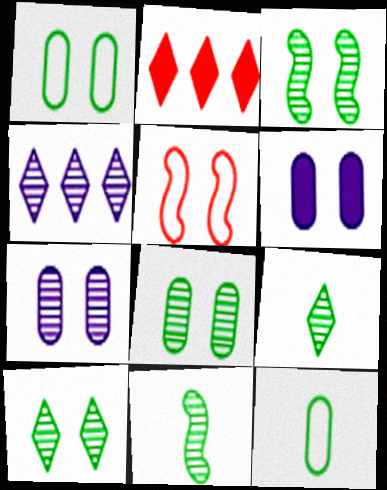[[3, 8, 10], 
[5, 6, 10]]